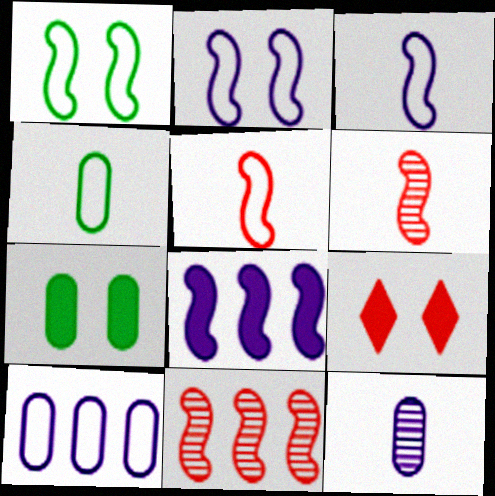[[1, 6, 8]]